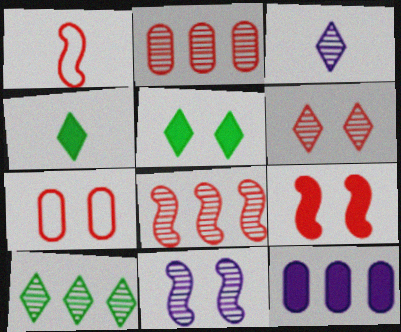[[1, 8, 9], 
[3, 6, 10], 
[4, 9, 12], 
[5, 7, 11], 
[6, 7, 9]]